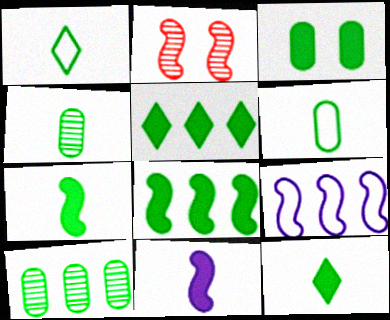[[1, 4, 7], 
[2, 7, 9], 
[3, 5, 7], 
[3, 6, 10], 
[3, 8, 12]]